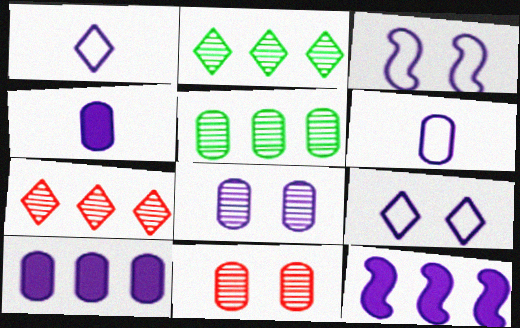[[1, 8, 12], 
[6, 8, 10]]